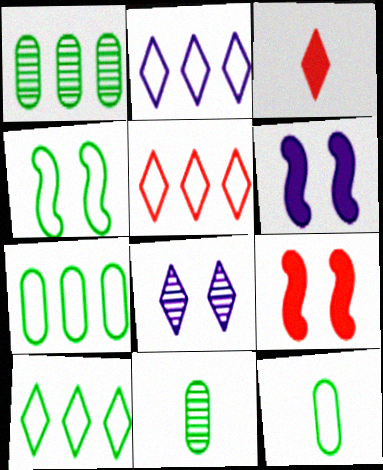[[2, 5, 10], 
[2, 9, 11], 
[3, 8, 10], 
[4, 10, 12], 
[5, 6, 11]]